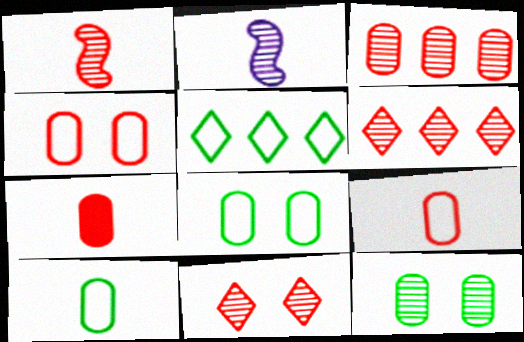[[1, 3, 11], 
[2, 6, 12], 
[3, 4, 7]]